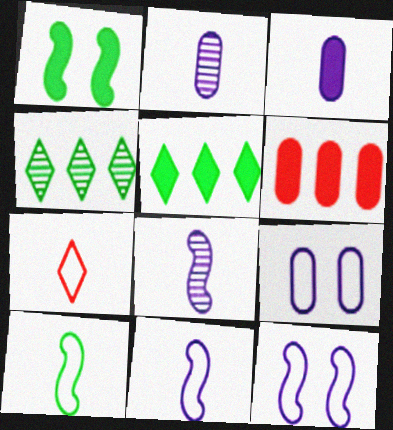[]